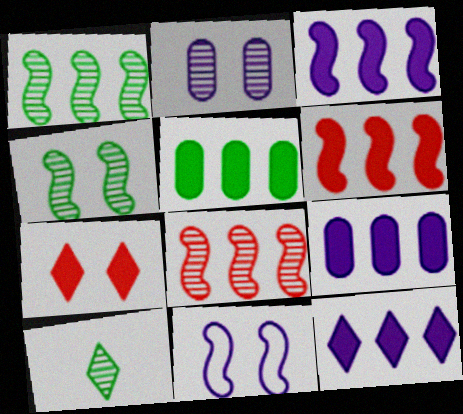[[2, 8, 10], 
[3, 9, 12], 
[5, 6, 12]]